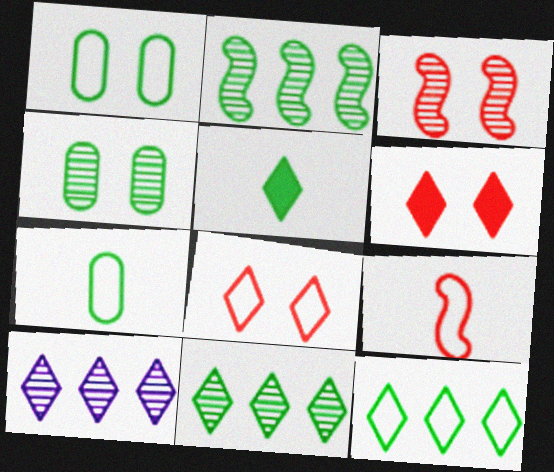[[1, 2, 5], 
[5, 8, 10]]